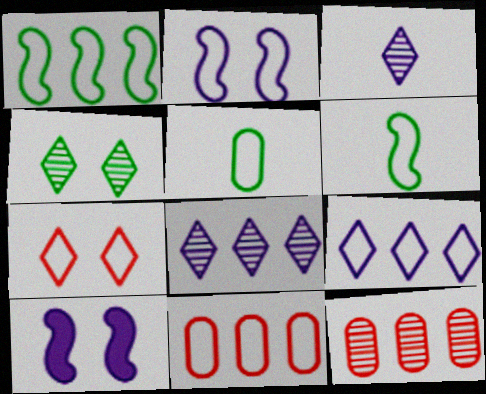[[1, 9, 11]]